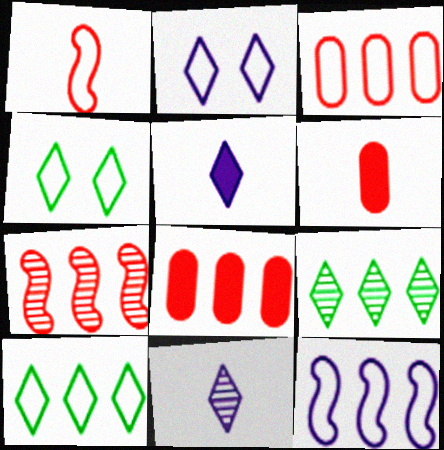[[3, 10, 12], 
[8, 9, 12]]